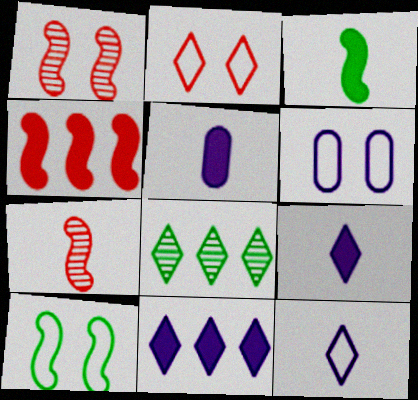[[2, 6, 10], 
[2, 8, 9]]